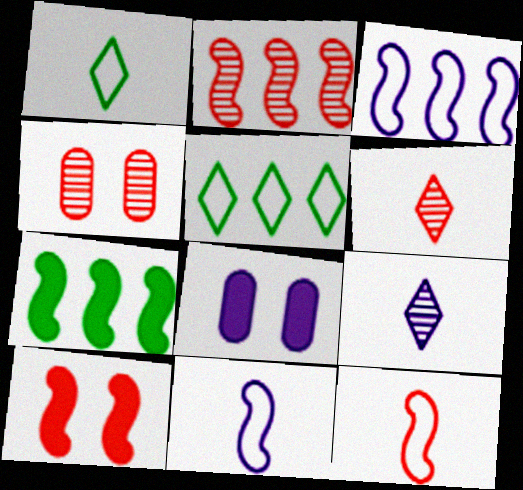[[1, 2, 8], 
[2, 3, 7], 
[2, 4, 6], 
[2, 10, 12], 
[3, 8, 9]]